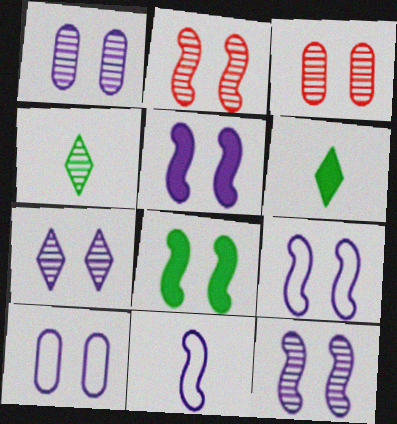[[1, 7, 12], 
[2, 8, 9], 
[5, 7, 10], 
[5, 9, 12]]